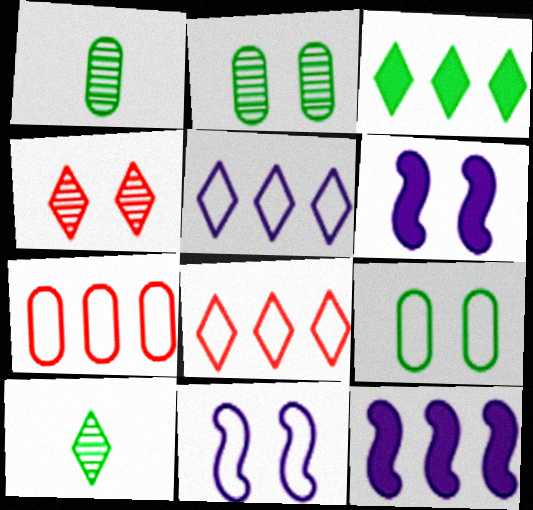[[1, 6, 8], 
[4, 6, 9], 
[6, 7, 10]]